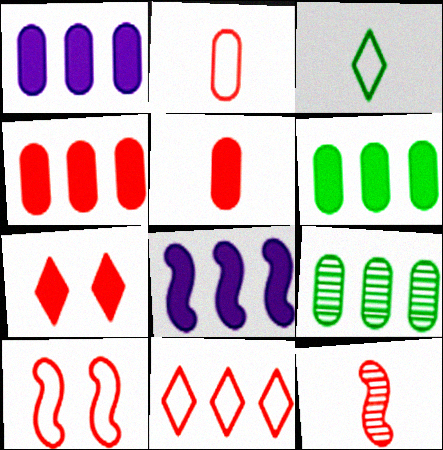[[1, 4, 6], 
[2, 10, 11], 
[8, 9, 11]]